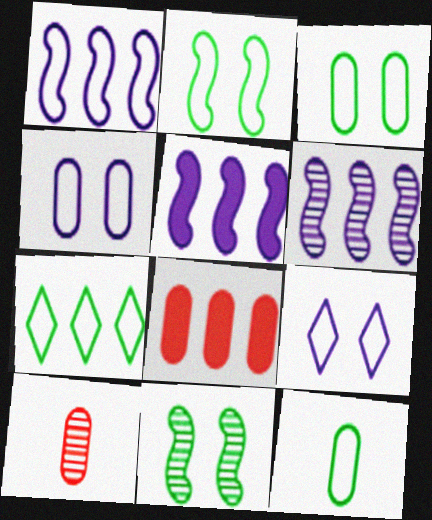[[1, 5, 6], 
[2, 7, 12], 
[6, 7, 8]]